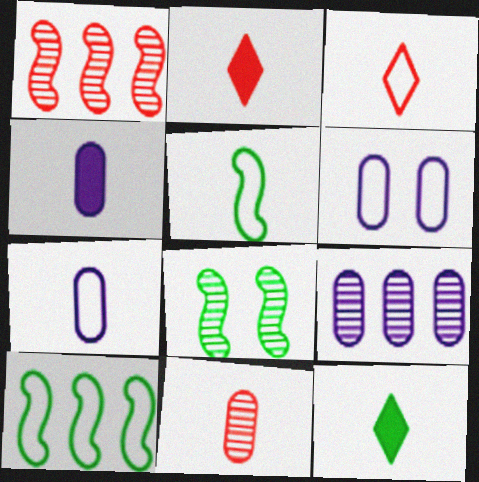[[1, 6, 12], 
[3, 5, 7], 
[3, 6, 10], 
[4, 6, 9]]